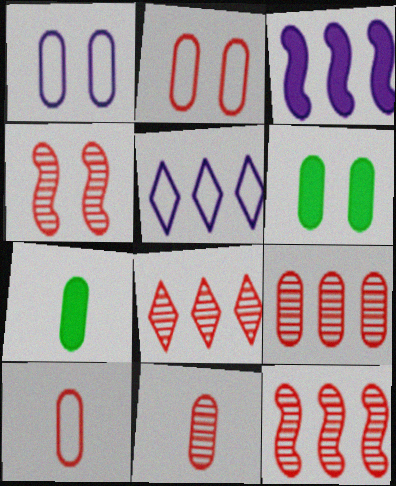[[1, 7, 9], 
[4, 5, 7], 
[4, 8, 11], 
[8, 9, 12]]